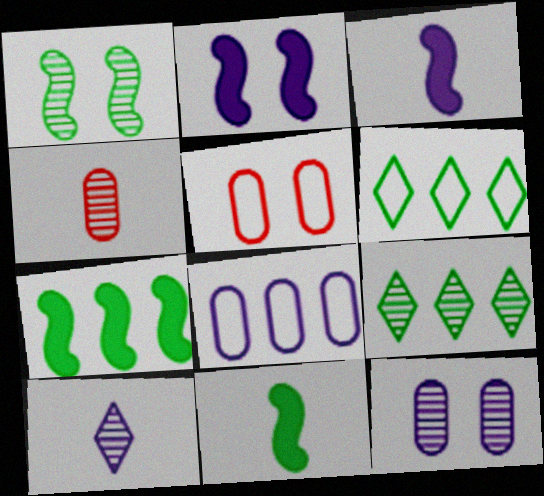[[2, 4, 6], 
[2, 8, 10], 
[3, 5, 9], 
[5, 7, 10]]